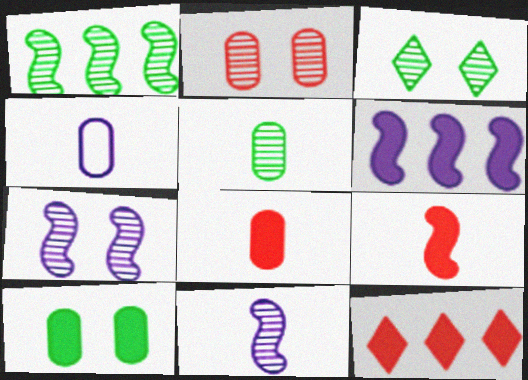[[1, 3, 5], 
[2, 3, 7], 
[4, 5, 8]]